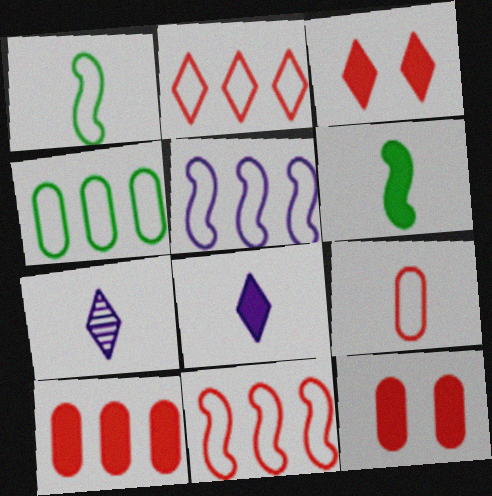[[2, 4, 5], 
[6, 7, 9]]